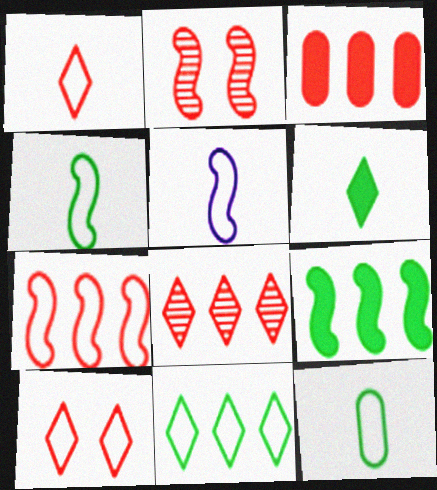[[1, 2, 3], 
[1, 5, 12], 
[2, 5, 9], 
[3, 7, 8]]